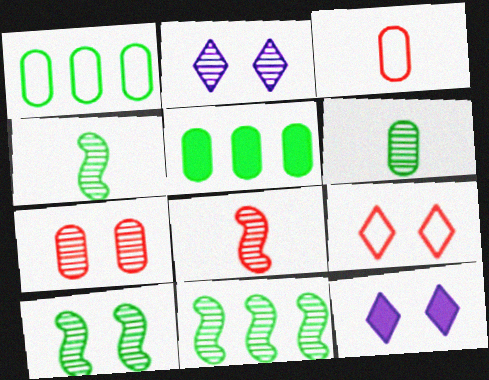[[1, 8, 12], 
[2, 7, 10], 
[3, 11, 12], 
[4, 10, 11]]